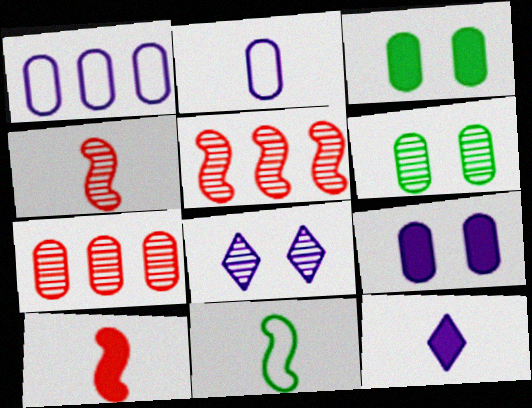[[2, 3, 7]]